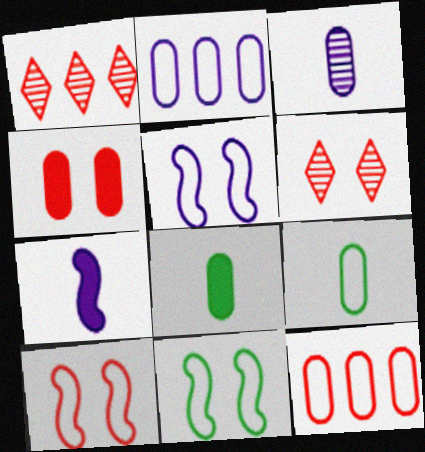[[1, 5, 8], 
[4, 6, 10], 
[5, 10, 11]]